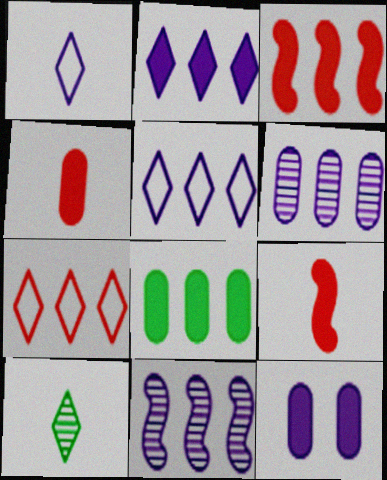[[1, 11, 12], 
[2, 3, 8], 
[4, 8, 12], 
[7, 8, 11]]